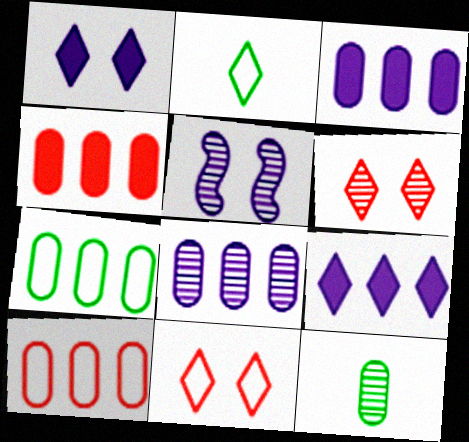[[2, 4, 5], 
[2, 6, 9], 
[4, 7, 8]]